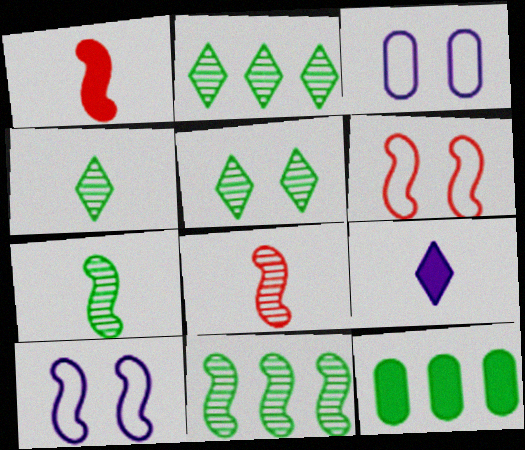[[1, 2, 3], 
[1, 10, 11], 
[2, 4, 5]]